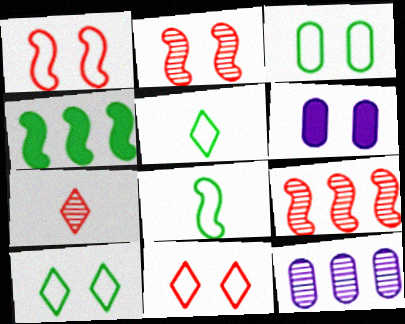[[2, 6, 10], 
[5, 6, 9]]